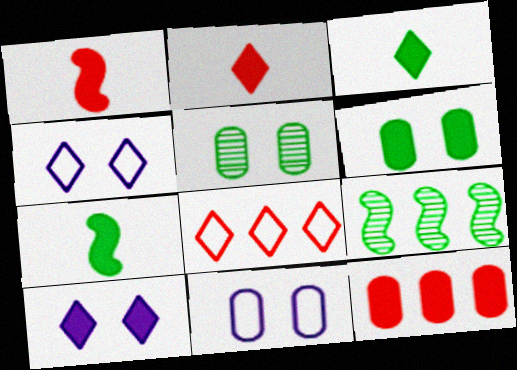[[2, 9, 11], 
[7, 10, 12]]